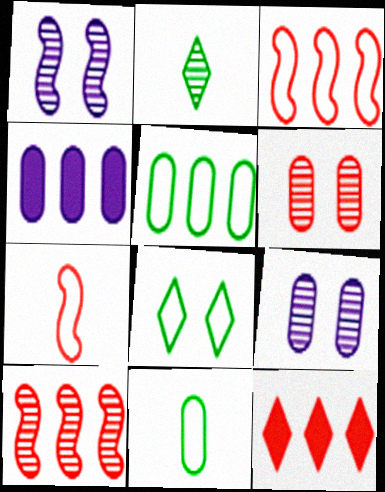[[1, 11, 12], 
[2, 9, 10], 
[4, 6, 11], 
[6, 7, 12]]